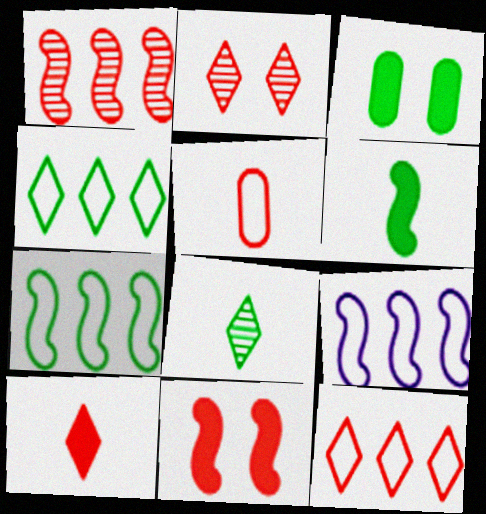[[2, 10, 12], 
[3, 7, 8]]